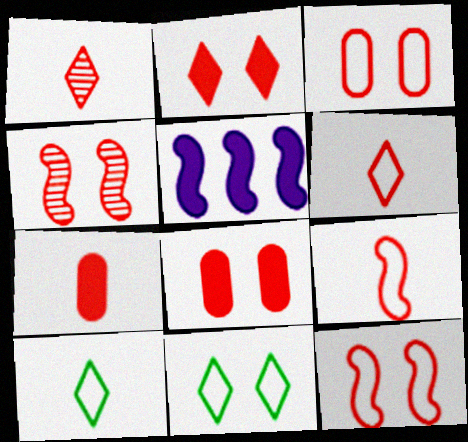[[1, 7, 9], 
[2, 3, 4]]